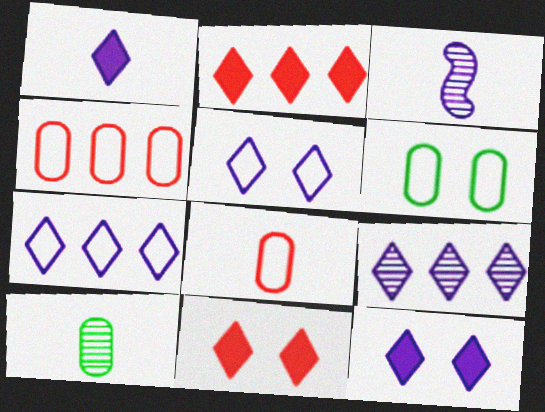[[1, 5, 9], 
[2, 3, 6]]